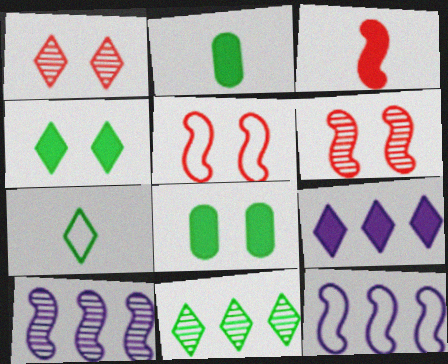[[1, 2, 12], 
[1, 7, 9], 
[3, 8, 9], 
[4, 7, 11]]